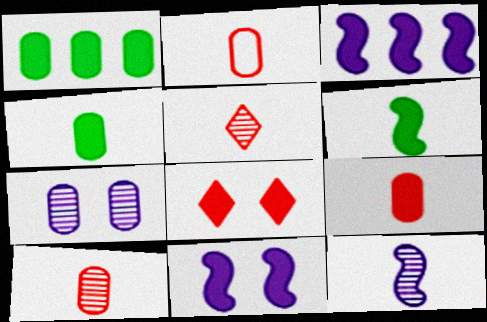[[1, 2, 7], 
[2, 9, 10], 
[3, 4, 8]]